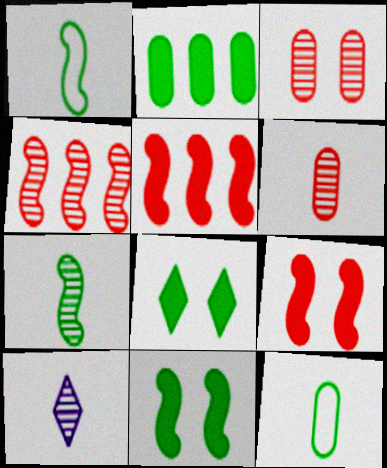[[6, 7, 10]]